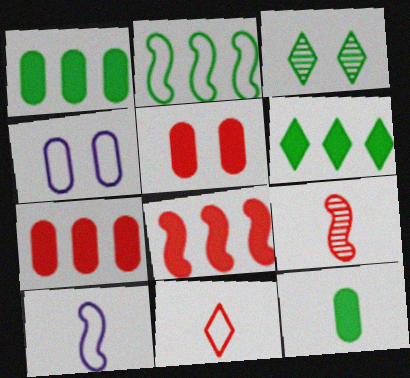[[2, 3, 12], 
[2, 4, 11], 
[3, 7, 10], 
[4, 6, 9]]